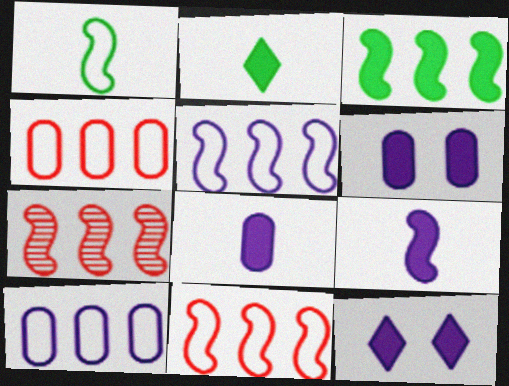[[3, 5, 7]]